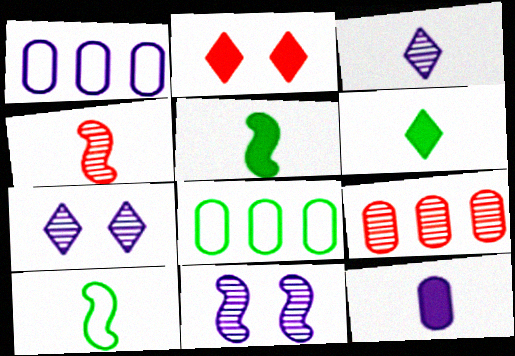[]